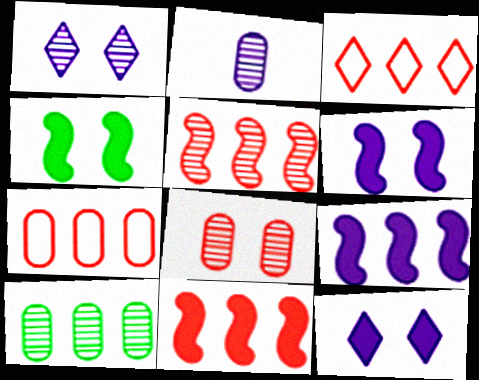[[2, 3, 4], 
[2, 8, 10], 
[3, 9, 10]]